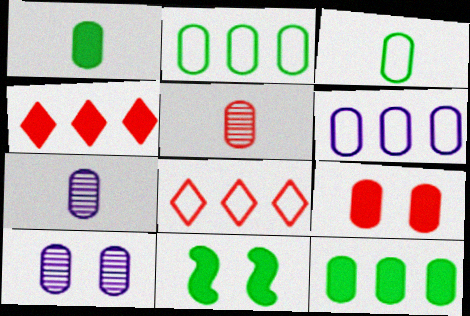[[2, 7, 9], 
[7, 8, 11]]